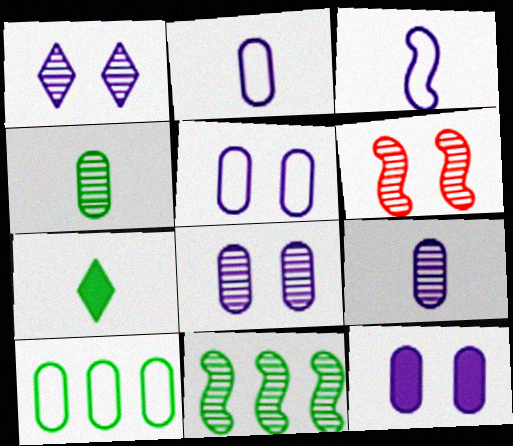[[5, 8, 12]]